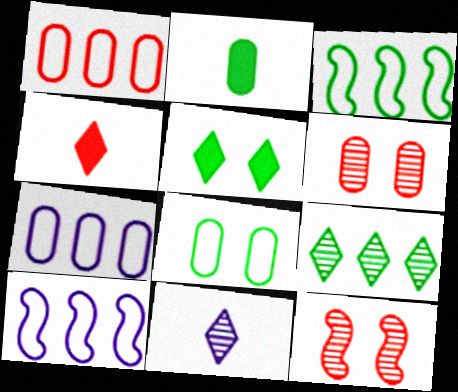[[1, 4, 12], 
[2, 6, 7]]